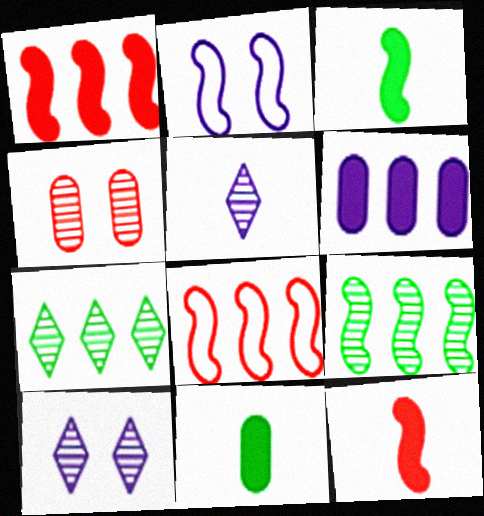[[2, 5, 6], 
[2, 9, 12], 
[4, 5, 9], 
[6, 7, 8], 
[8, 10, 11]]